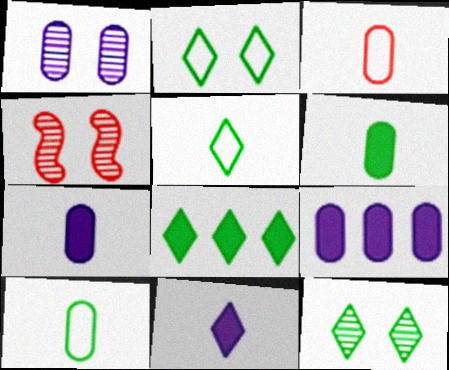[[1, 4, 12], 
[4, 5, 9], 
[5, 8, 12]]